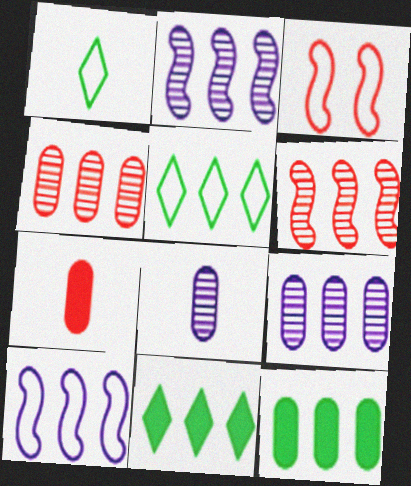[[3, 8, 11], 
[4, 10, 11]]